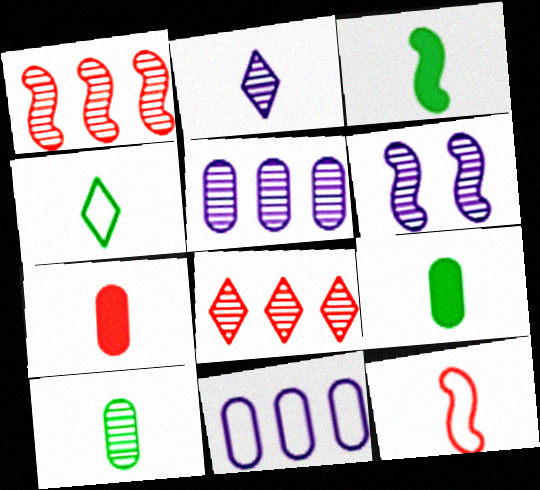[[2, 5, 6], 
[2, 9, 12], 
[3, 4, 10], 
[6, 8, 10]]